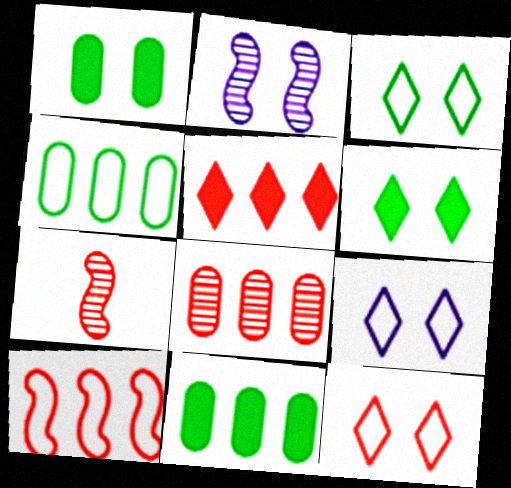[[1, 2, 12], 
[3, 9, 12], 
[5, 8, 10], 
[7, 9, 11]]